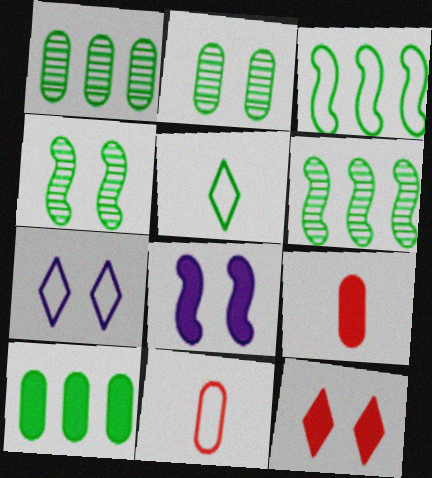[[3, 7, 11], 
[4, 5, 10], 
[6, 7, 9]]